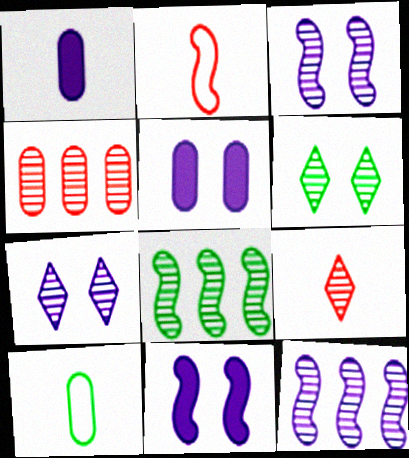[[2, 8, 11], 
[4, 5, 10]]